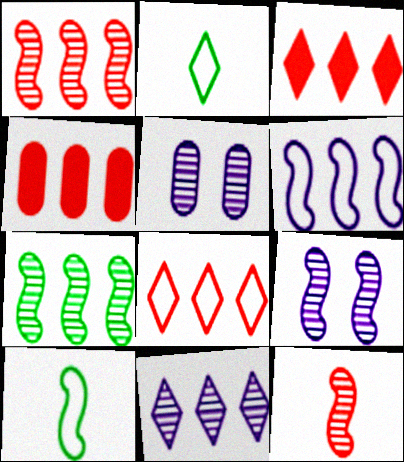[[1, 4, 8], 
[2, 4, 9], 
[3, 5, 10], 
[7, 9, 12]]